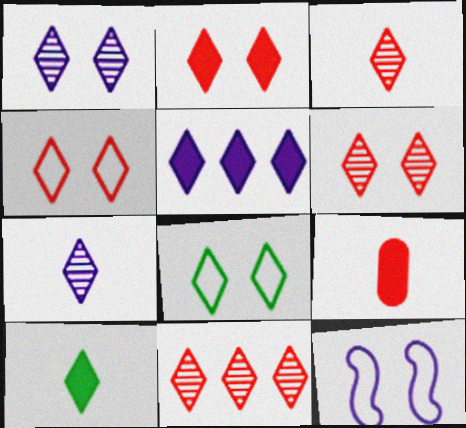[[1, 2, 8], 
[2, 4, 6], 
[2, 5, 10], 
[3, 5, 8], 
[3, 6, 11]]